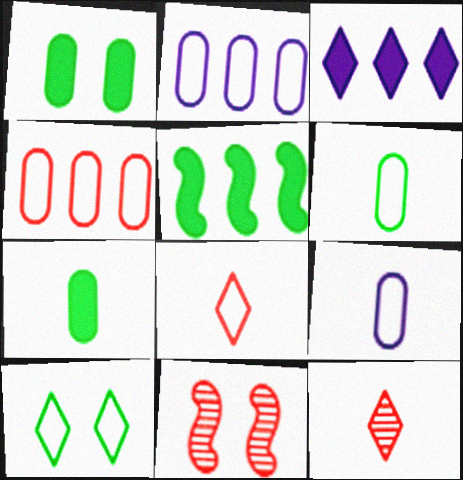[[3, 6, 11], 
[3, 10, 12]]